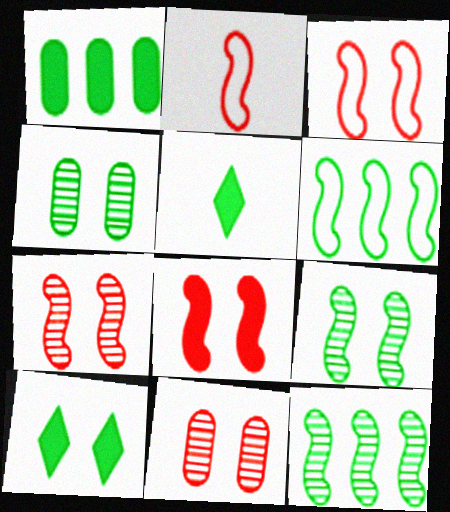[[3, 7, 8], 
[4, 5, 6]]